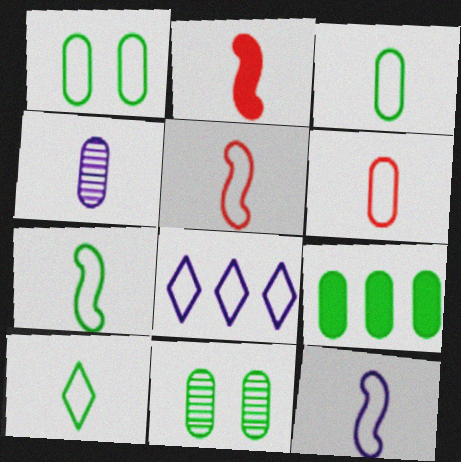[[1, 5, 8], 
[2, 4, 10], 
[2, 8, 11], 
[3, 7, 10], 
[3, 9, 11], 
[5, 7, 12], 
[6, 10, 12]]